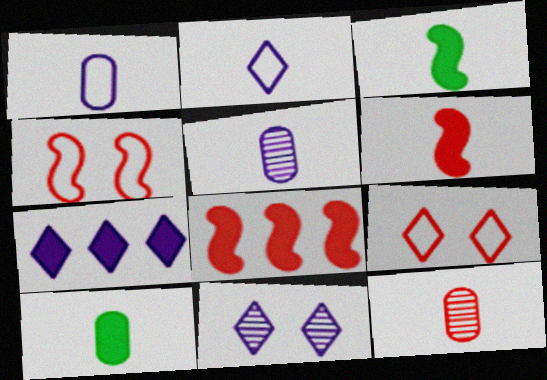[[1, 10, 12], 
[2, 3, 12], 
[2, 7, 11], 
[8, 9, 12]]